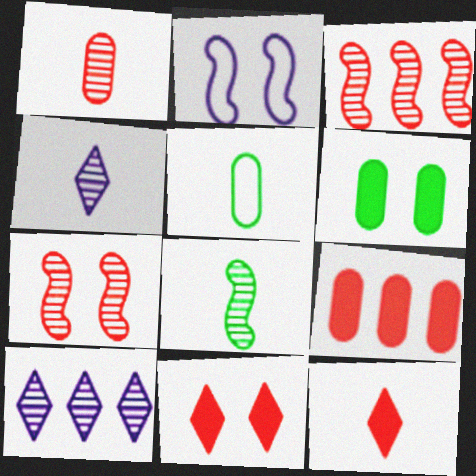[[1, 4, 8]]